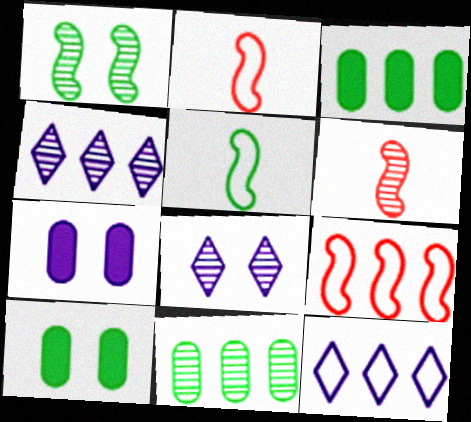[[2, 3, 8], 
[2, 4, 10], 
[3, 4, 9], 
[6, 8, 11], 
[6, 10, 12]]